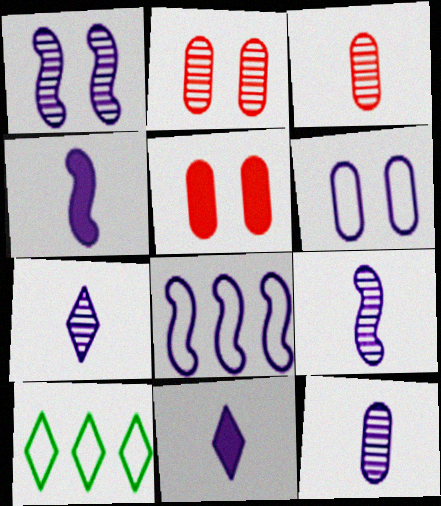[[1, 4, 8], 
[2, 4, 10], 
[5, 9, 10], 
[7, 9, 12]]